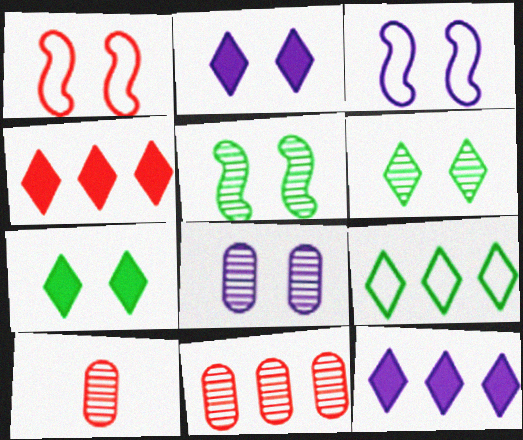[[1, 4, 10], 
[1, 7, 8], 
[2, 3, 8]]